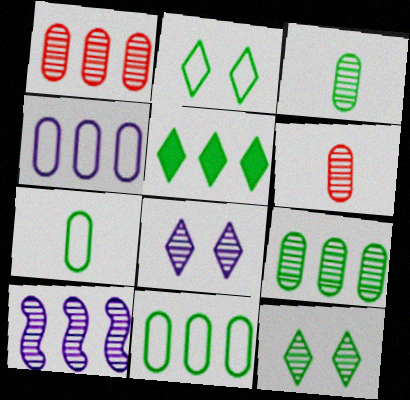[[6, 10, 12]]